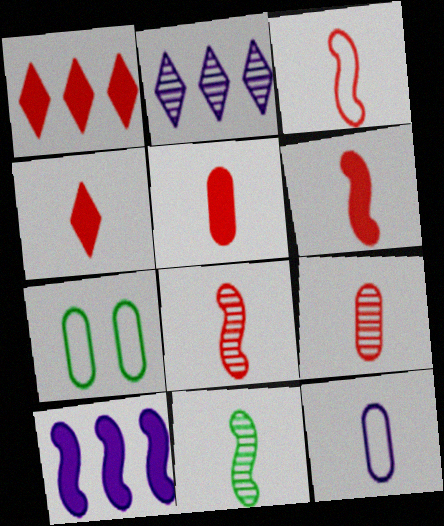[[2, 6, 7], 
[3, 4, 9], 
[3, 6, 8], 
[4, 5, 6], 
[4, 11, 12]]